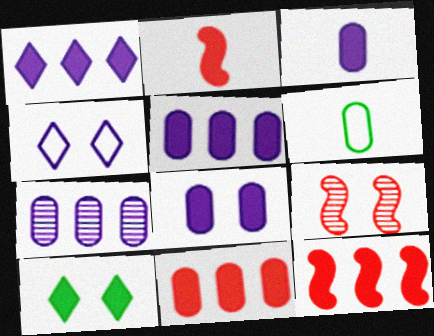[[1, 6, 9], 
[2, 5, 10], 
[3, 5, 8], 
[3, 10, 12]]